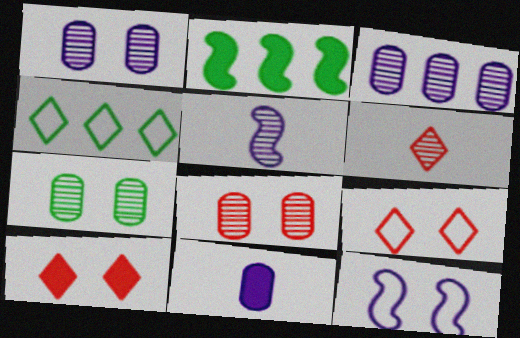[[1, 7, 8], 
[2, 10, 11], 
[7, 10, 12]]